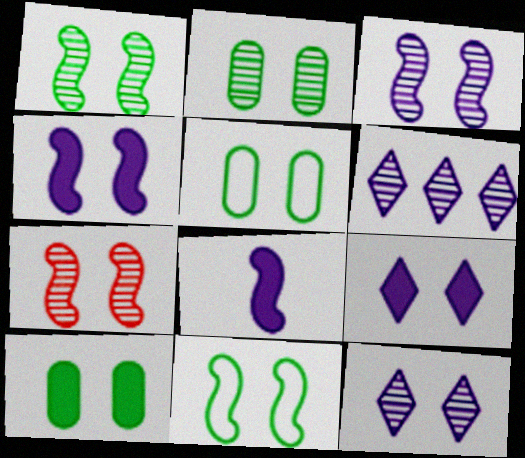[[1, 3, 7], 
[2, 5, 10], 
[2, 7, 12], 
[4, 7, 11], 
[5, 7, 9]]